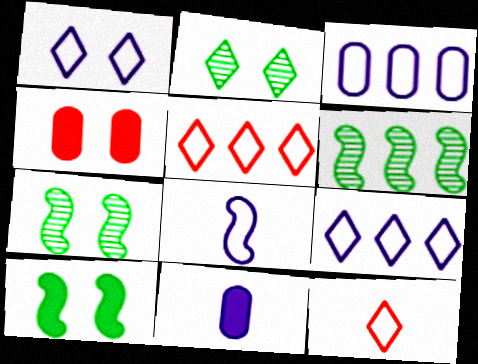[[1, 3, 8], 
[1, 4, 7], 
[5, 7, 11]]